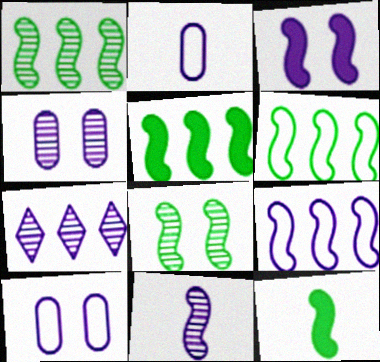[[1, 5, 6], 
[2, 3, 7], 
[3, 9, 11], 
[4, 7, 11], 
[6, 8, 12]]